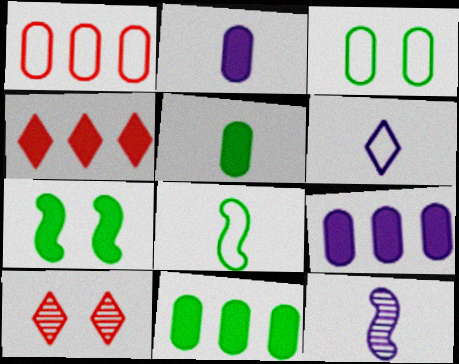[[2, 4, 7], 
[2, 6, 12], 
[3, 4, 12], 
[8, 9, 10]]